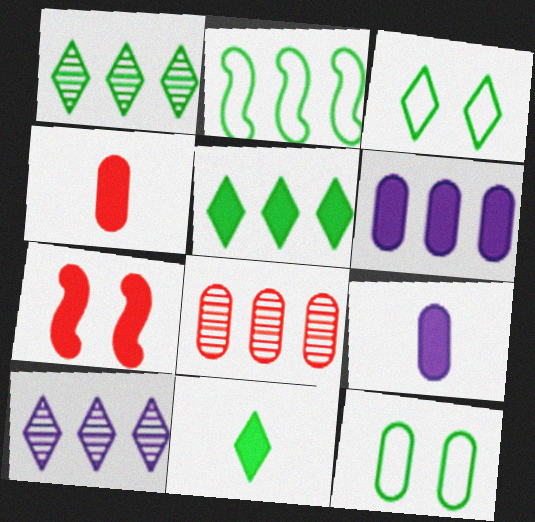[[1, 3, 11], 
[5, 7, 9], 
[6, 7, 11], 
[8, 9, 12]]